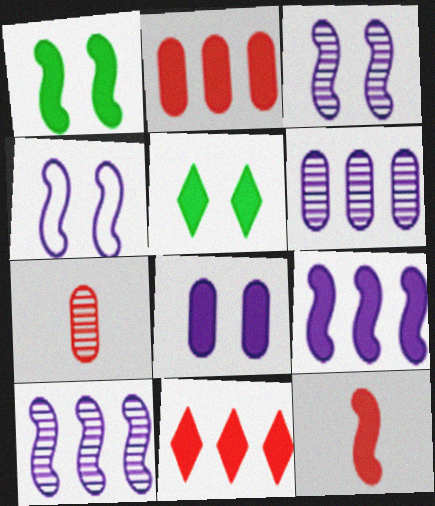[[1, 9, 12]]